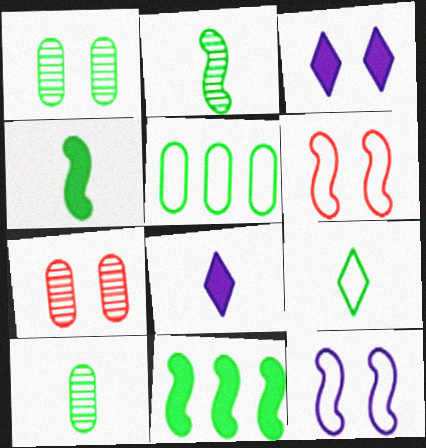[[1, 3, 6], 
[1, 9, 11], 
[4, 9, 10]]